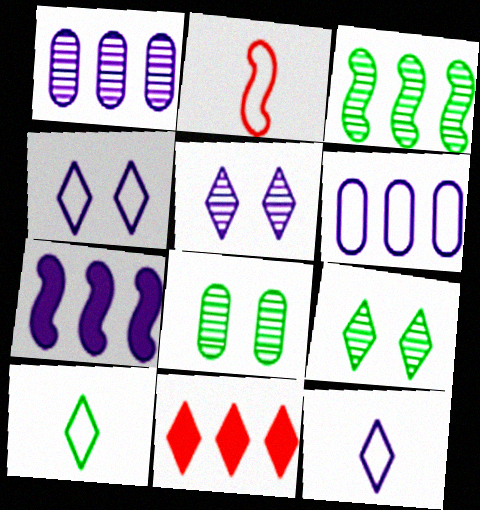[[3, 6, 11], 
[5, 10, 11], 
[9, 11, 12]]